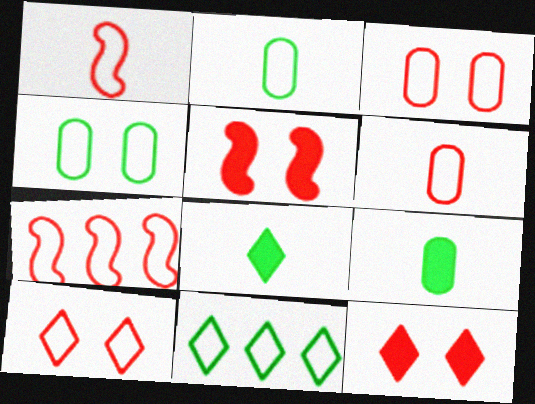[[6, 7, 10]]